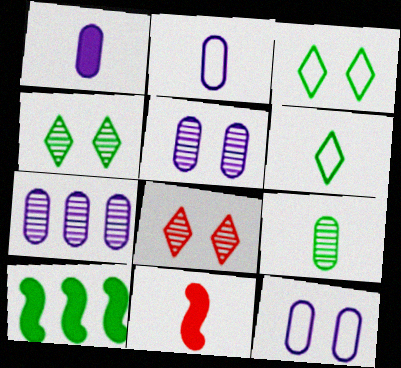[[1, 7, 12], 
[2, 8, 10], 
[3, 7, 11], 
[3, 9, 10]]